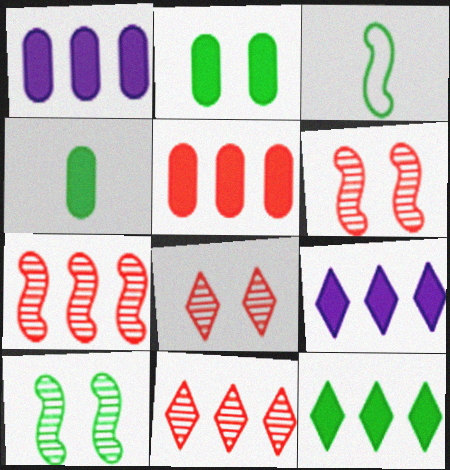[[1, 3, 8]]